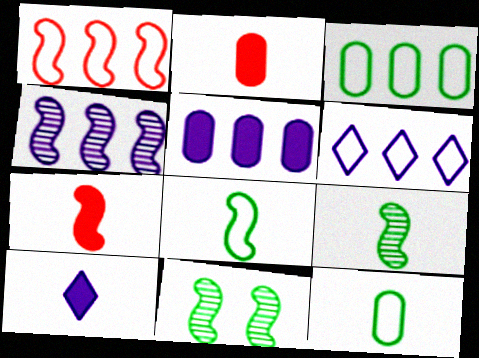[[1, 3, 6], 
[2, 6, 11], 
[4, 5, 6]]